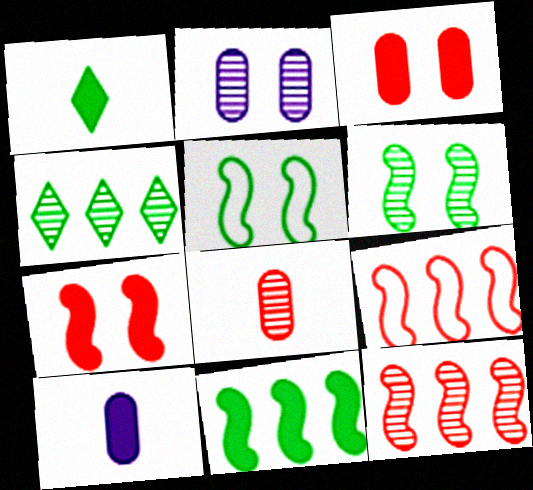[[1, 2, 9]]